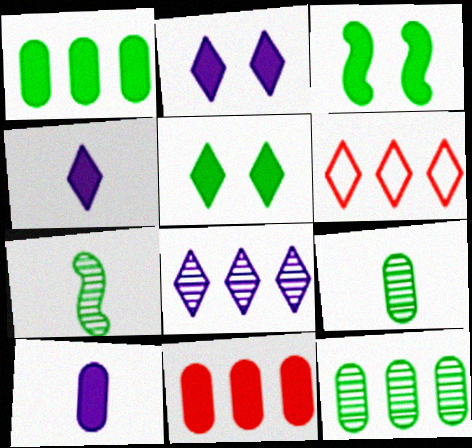[[3, 4, 11]]